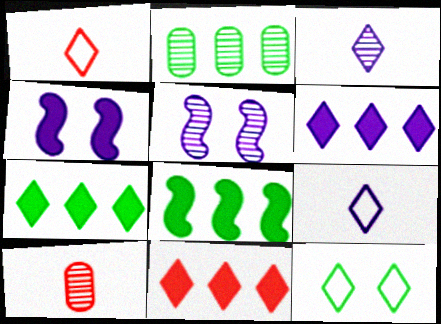[[1, 2, 4], 
[3, 11, 12], 
[6, 7, 11]]